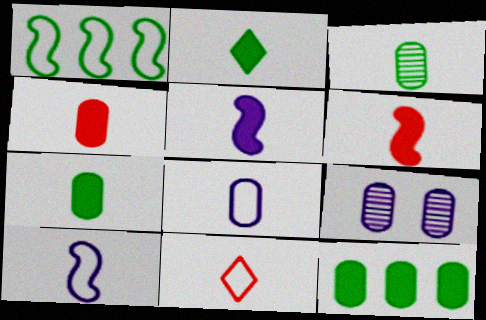[[2, 4, 5], 
[3, 4, 8], 
[3, 5, 11]]